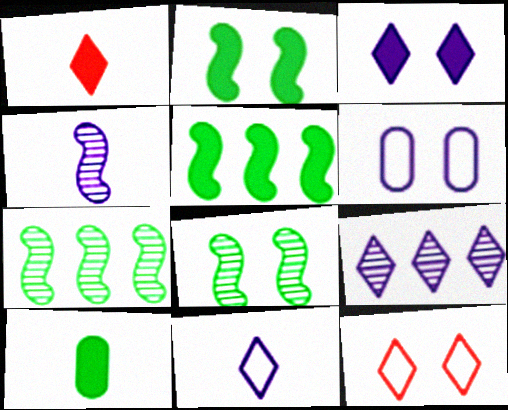[[1, 6, 7], 
[3, 9, 11]]